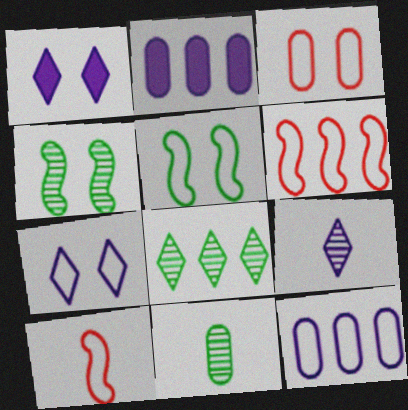[[1, 3, 4], 
[1, 6, 11], 
[2, 3, 11], 
[2, 6, 8], 
[3, 5, 7], 
[4, 8, 11]]